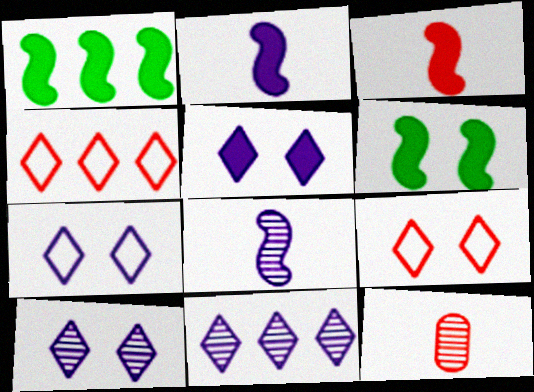[[1, 7, 12], 
[5, 7, 10]]